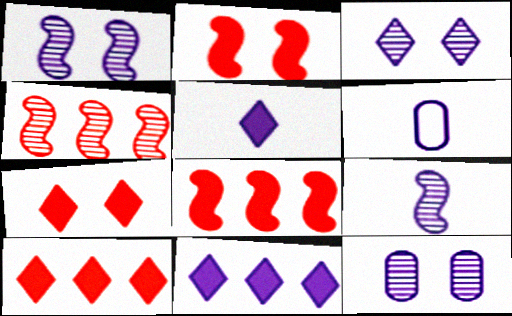[[1, 3, 12], 
[1, 6, 11], 
[5, 6, 9]]